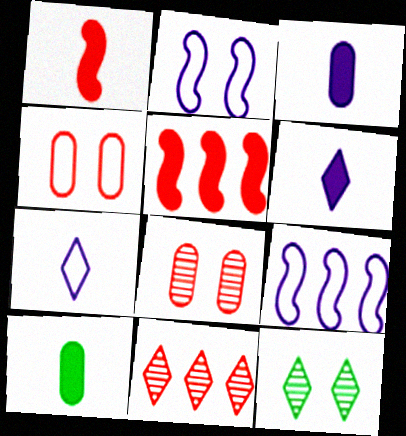[[1, 4, 11], 
[1, 6, 10], 
[2, 10, 11]]